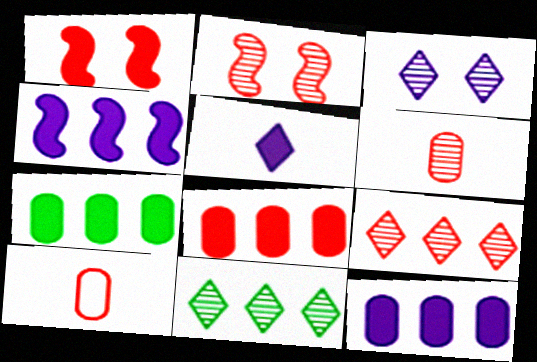[[1, 5, 7], 
[1, 9, 10], 
[2, 6, 9], 
[7, 8, 12]]